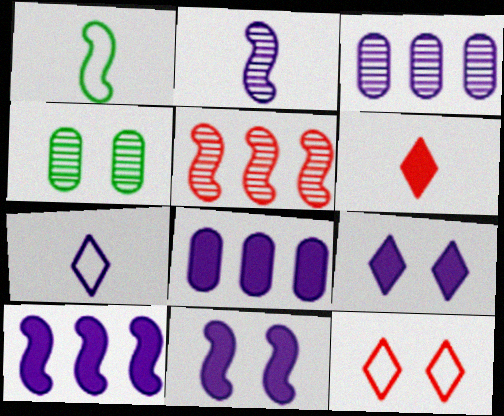[[1, 5, 11], 
[3, 7, 11], 
[4, 11, 12]]